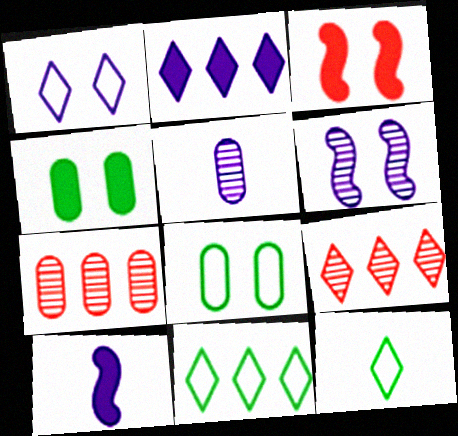[[2, 9, 11], 
[3, 5, 11], 
[8, 9, 10]]